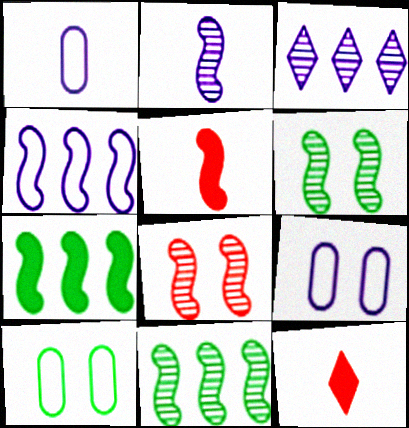[[2, 8, 11], 
[3, 5, 10], 
[4, 5, 6], 
[9, 11, 12]]